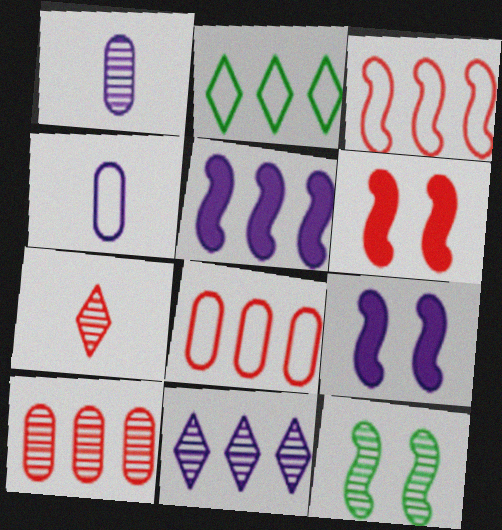[[1, 2, 6], 
[2, 5, 10], 
[4, 9, 11], 
[6, 7, 8]]